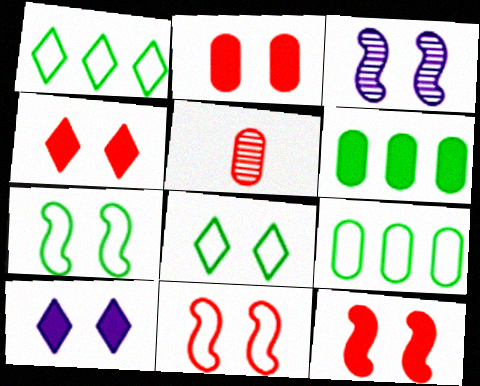[[2, 3, 8], 
[2, 4, 12], 
[3, 7, 12]]